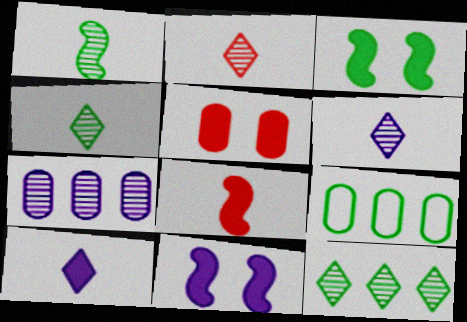[[2, 4, 6], 
[2, 9, 11], 
[3, 4, 9]]